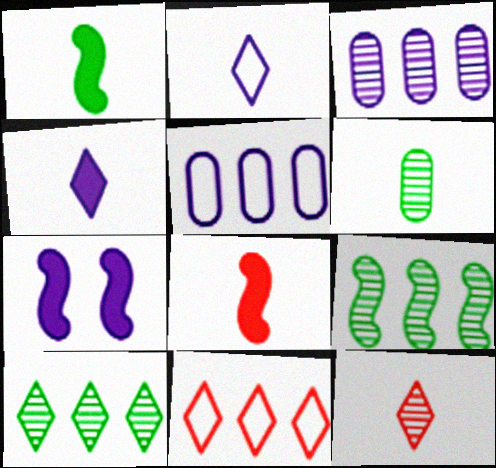[[2, 3, 7], 
[2, 6, 8], 
[6, 7, 11]]